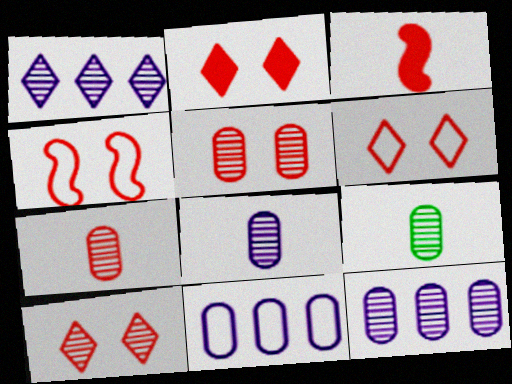[[2, 4, 5], 
[2, 6, 10], 
[5, 9, 12], 
[7, 8, 9]]